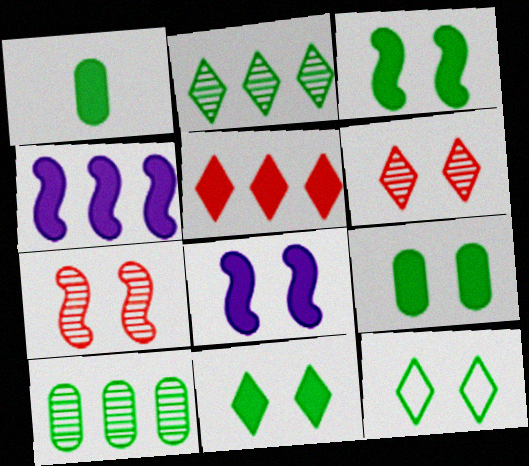[[1, 5, 8], 
[3, 9, 11]]